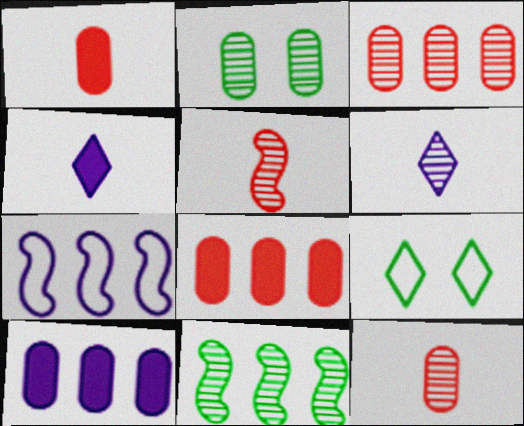[[5, 9, 10]]